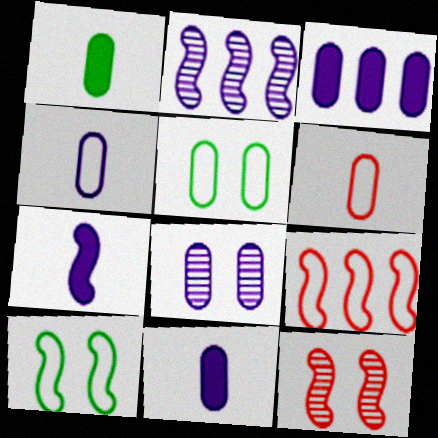[[3, 4, 8]]